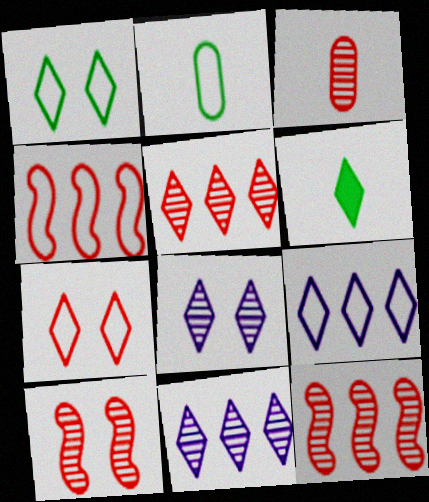[[3, 5, 10], 
[6, 7, 11]]